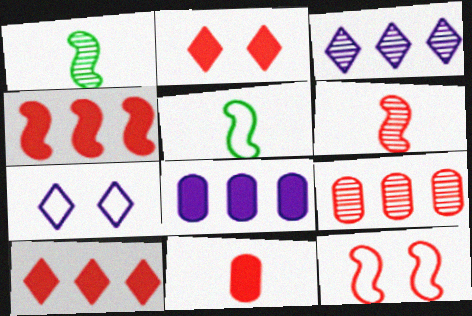[[2, 4, 11], 
[4, 6, 12]]